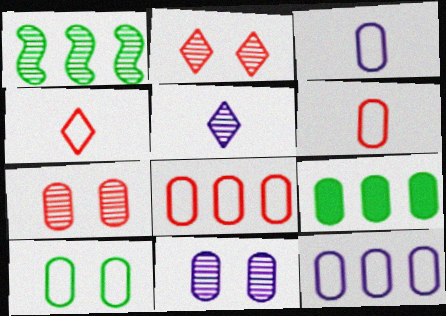[[1, 5, 7], 
[3, 7, 9], 
[3, 8, 10], 
[6, 9, 11], 
[6, 10, 12]]